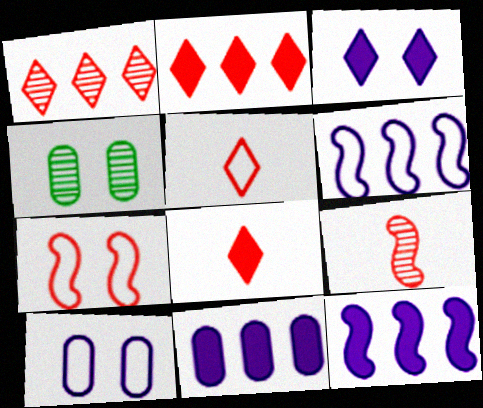[[3, 4, 7], 
[4, 5, 12], 
[4, 6, 8]]